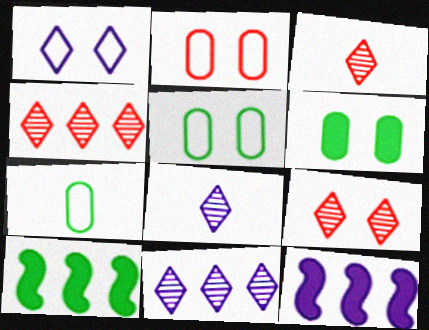[[2, 8, 10], 
[3, 4, 9], 
[3, 5, 12], 
[7, 9, 12]]